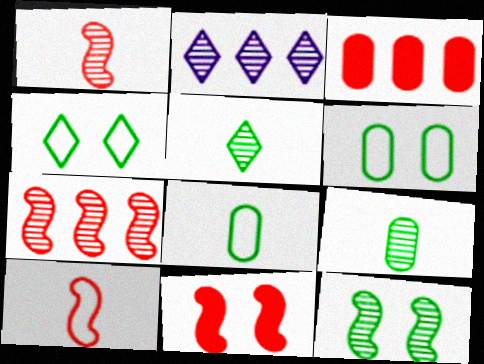[[2, 8, 11], 
[7, 10, 11]]